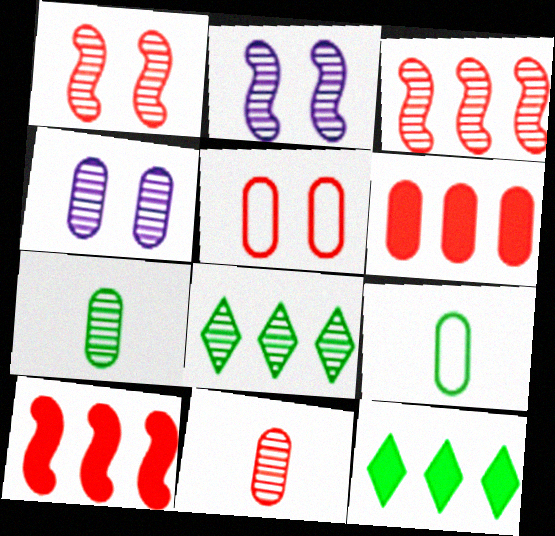[[2, 8, 11], 
[4, 6, 9], 
[5, 6, 11]]